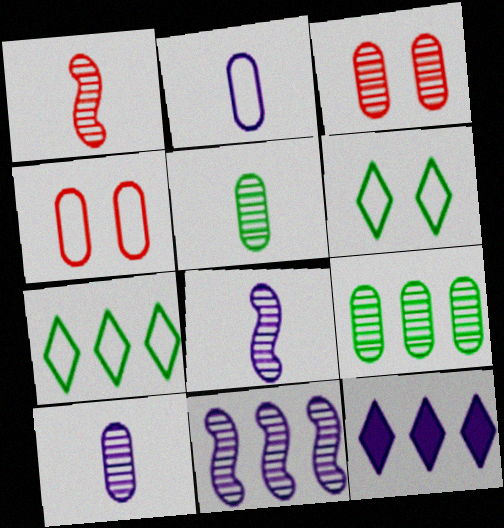[[3, 9, 10]]